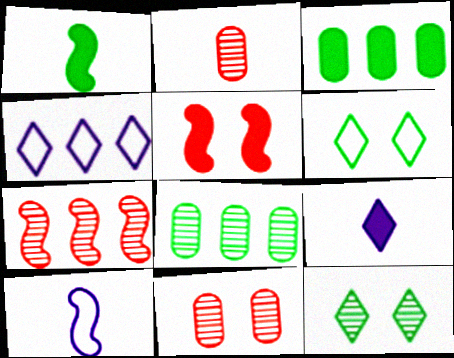[[1, 4, 11], 
[1, 6, 8], 
[3, 4, 7], 
[3, 5, 9]]